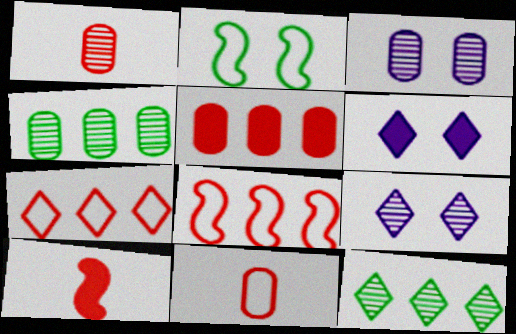[[1, 3, 4]]